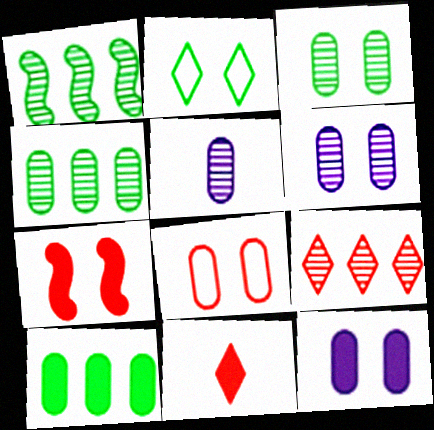[[2, 6, 7], 
[3, 8, 12], 
[5, 8, 10]]